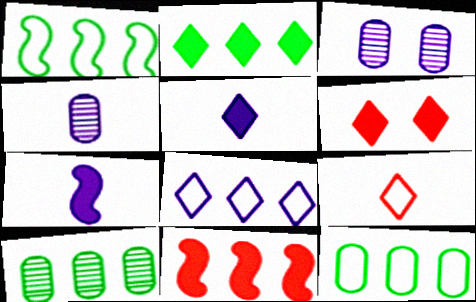[[1, 2, 10], 
[1, 4, 6], 
[2, 5, 6], 
[3, 7, 8], 
[8, 10, 11]]